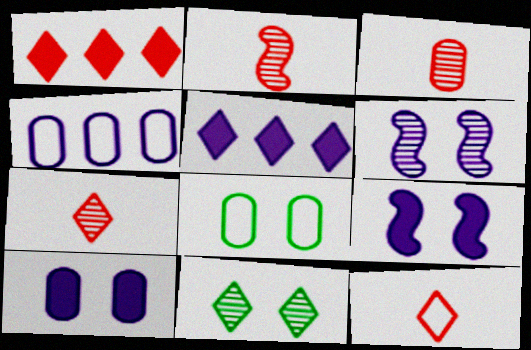[[2, 3, 7], 
[2, 5, 8], 
[5, 11, 12]]